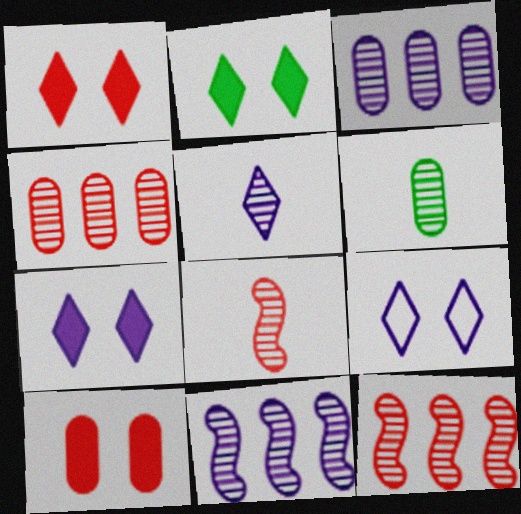[[1, 2, 7], 
[5, 6, 8]]